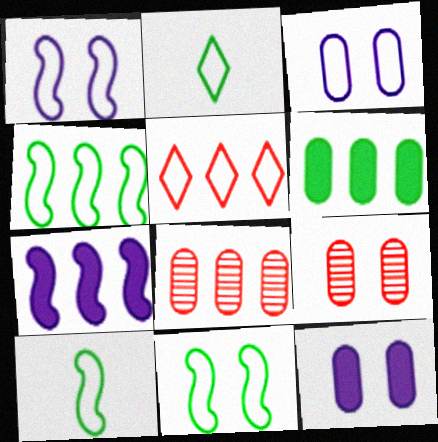[[2, 7, 9], 
[3, 5, 10], 
[4, 10, 11]]